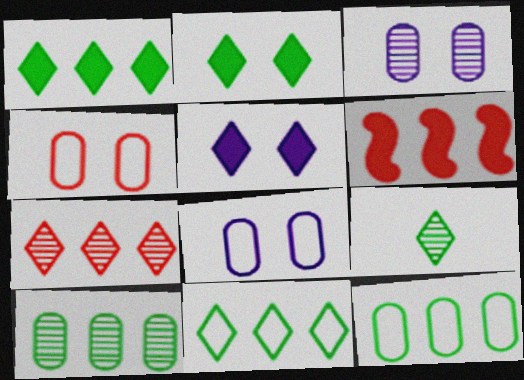[[2, 9, 11], 
[6, 8, 9]]